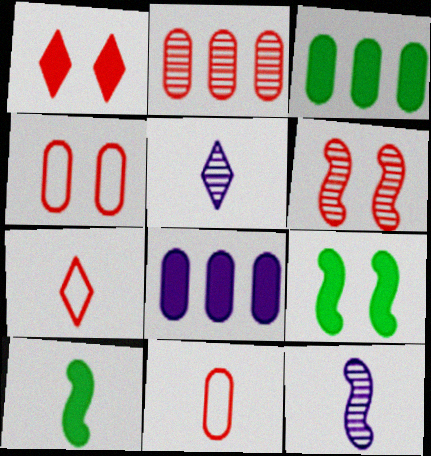[[1, 4, 6], 
[1, 8, 10], 
[5, 10, 11]]